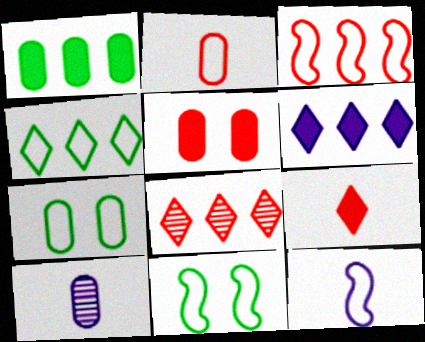[[3, 11, 12], 
[4, 6, 8]]